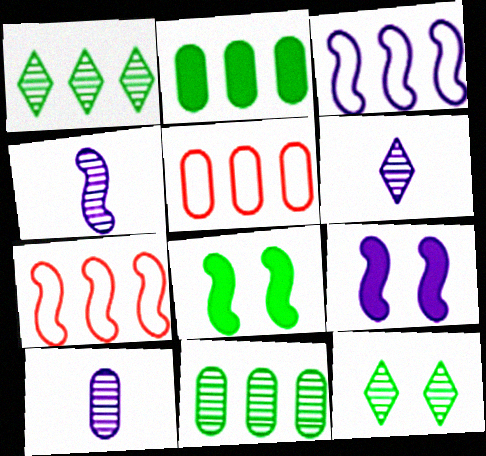[[3, 4, 9], 
[4, 6, 10], 
[4, 7, 8], 
[5, 6, 8]]